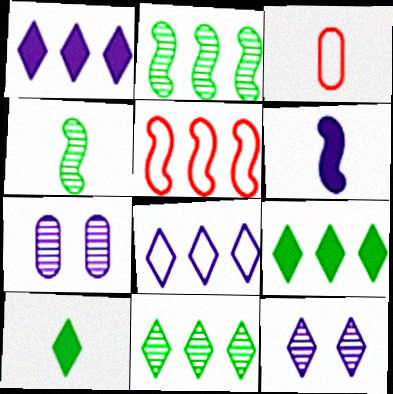[[5, 7, 10], 
[6, 7, 8]]